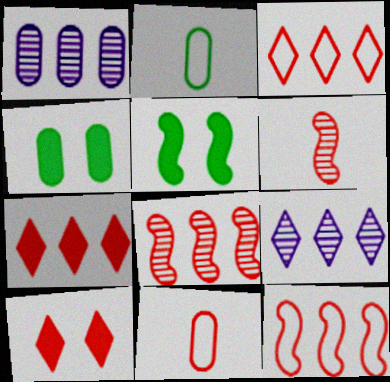[[1, 4, 11], 
[5, 9, 11], 
[8, 10, 11]]